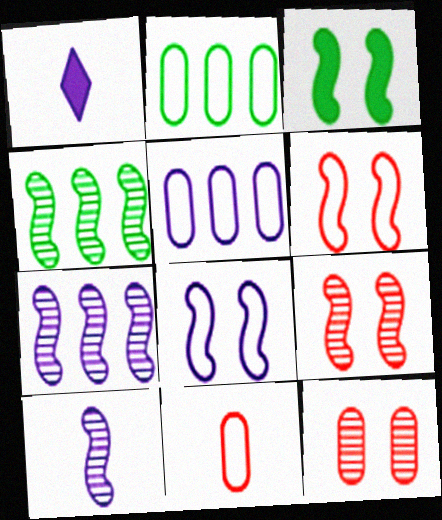[[1, 2, 9], 
[3, 8, 9], 
[4, 9, 10]]